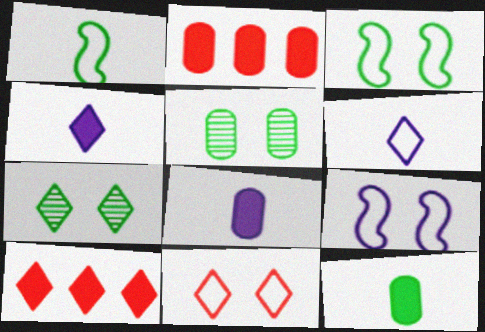[[6, 7, 10]]